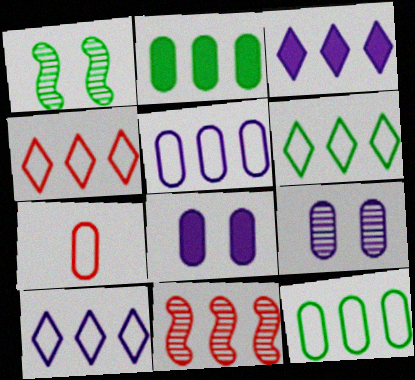[[1, 3, 7], 
[2, 7, 9], 
[2, 10, 11], 
[3, 11, 12], 
[4, 6, 10]]